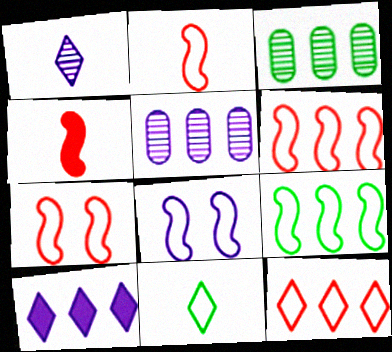[[2, 6, 7], 
[2, 8, 9], 
[3, 6, 10]]